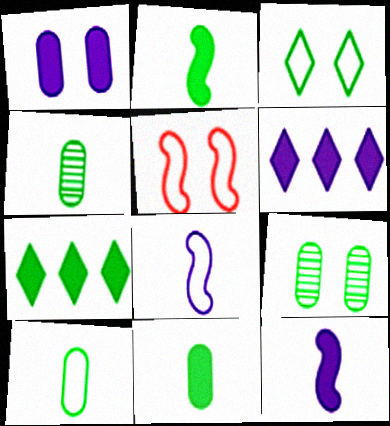[[1, 6, 12], 
[4, 5, 6], 
[4, 10, 11]]